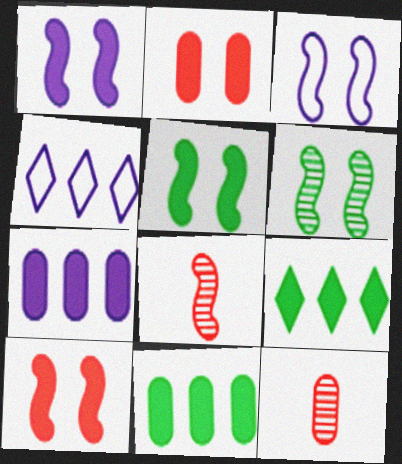[[1, 5, 10], 
[3, 6, 10], 
[3, 9, 12], 
[4, 5, 12]]